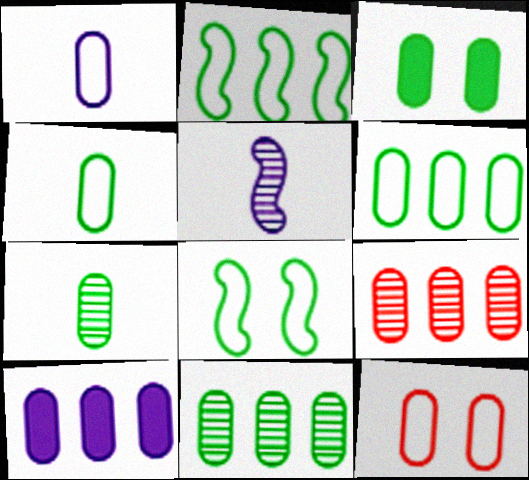[[1, 3, 9], 
[1, 6, 12], 
[3, 4, 11], 
[3, 6, 7], 
[6, 9, 10], 
[7, 10, 12]]